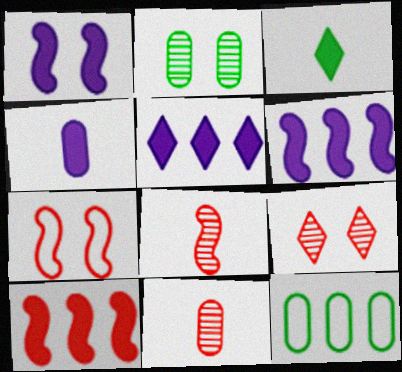[[1, 4, 5], 
[7, 8, 10]]